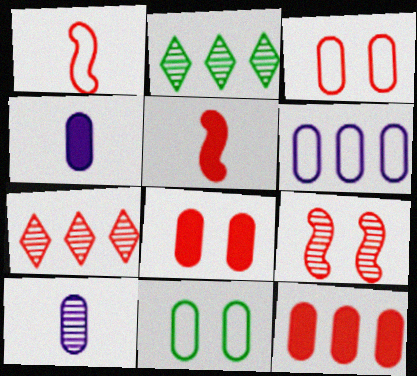[[1, 7, 8], 
[2, 9, 10], 
[3, 5, 7], 
[10, 11, 12]]